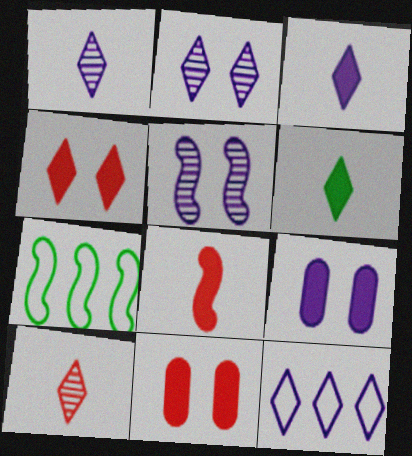[[1, 7, 11], 
[2, 3, 12], 
[5, 7, 8], 
[7, 9, 10]]